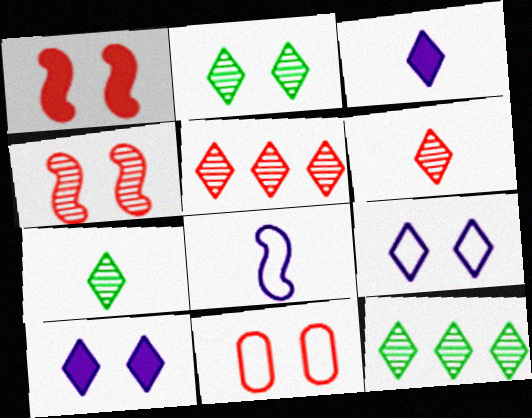[[2, 7, 12]]